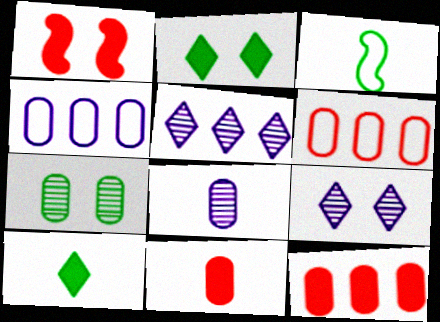[[3, 9, 12], 
[4, 7, 11]]